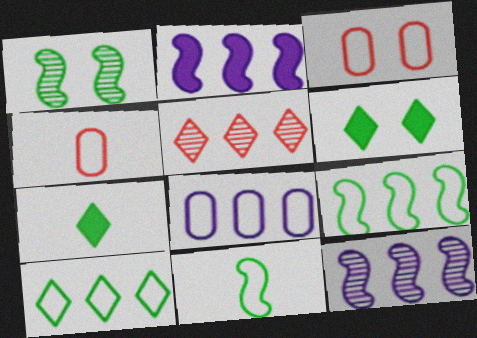[[3, 7, 12], 
[4, 6, 12]]